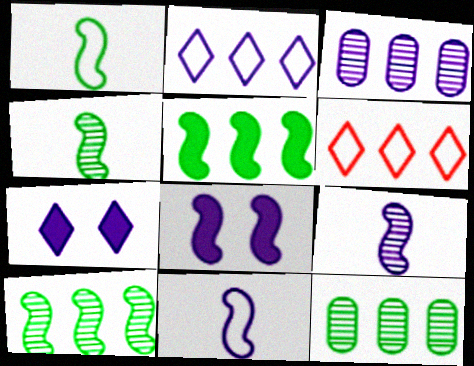[[3, 5, 6], 
[3, 7, 11]]